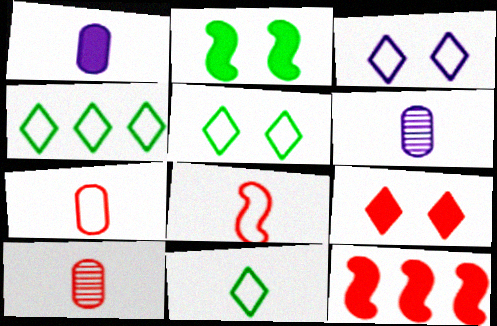[[4, 5, 11], 
[5, 6, 12]]